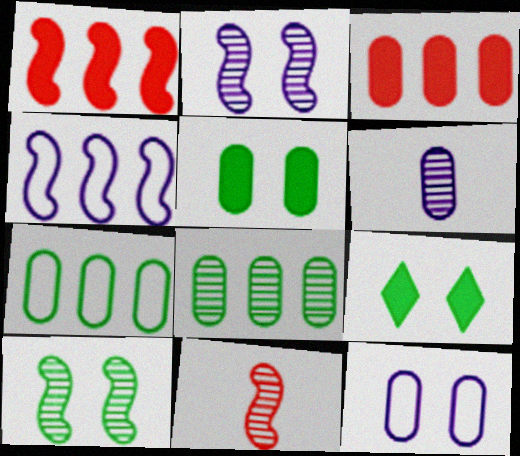[]